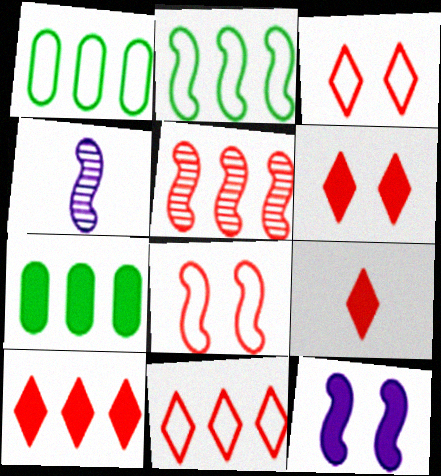[[1, 4, 6], 
[3, 4, 7], 
[6, 9, 10], 
[7, 9, 12]]